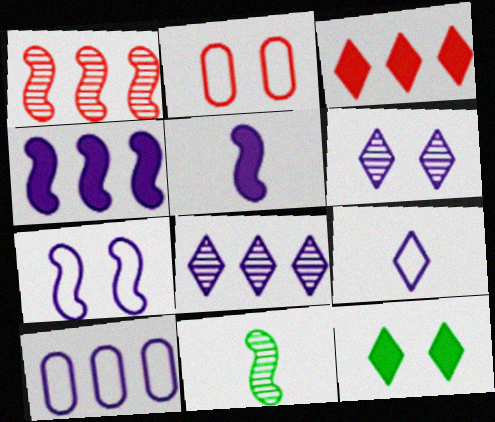[[4, 8, 10], 
[5, 6, 10], 
[7, 9, 10]]